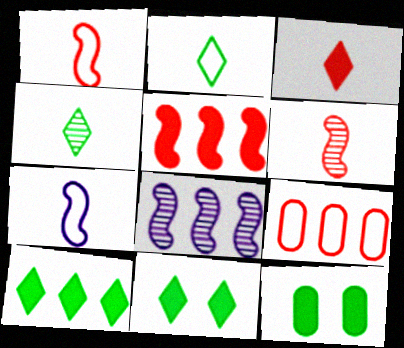[[8, 9, 10]]